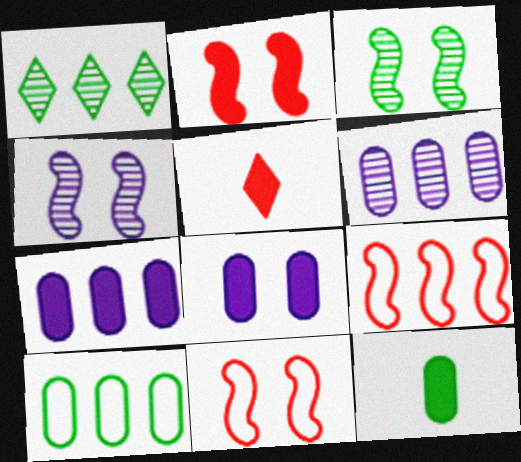[[1, 7, 9], 
[4, 5, 10]]